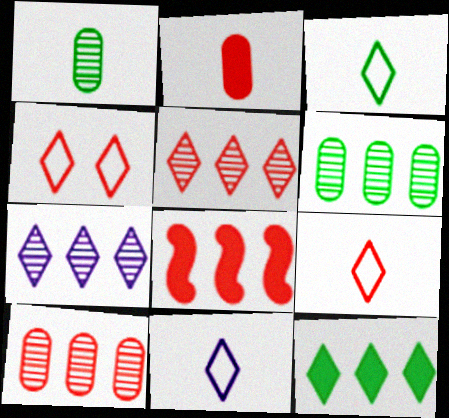[[3, 9, 11]]